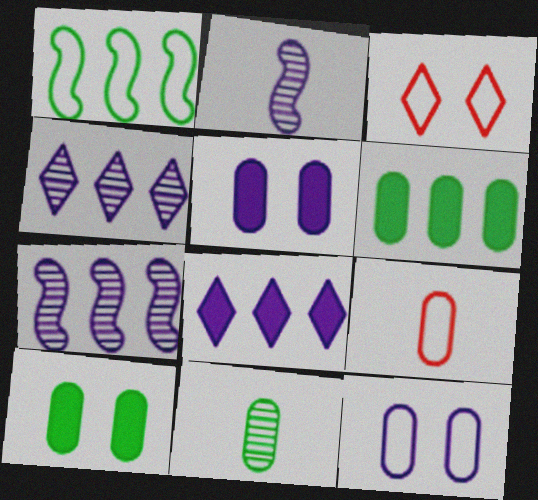[[2, 3, 6], 
[2, 8, 12]]